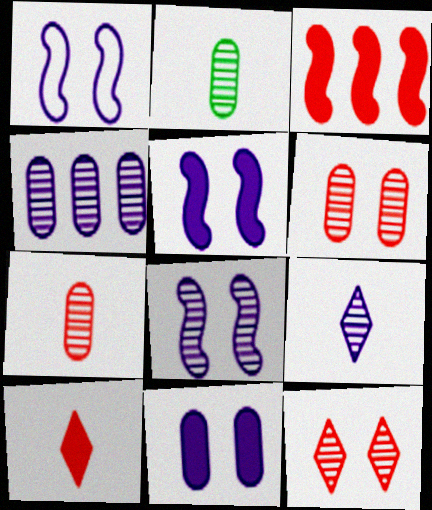[[1, 5, 8], 
[2, 4, 6], 
[4, 8, 9]]